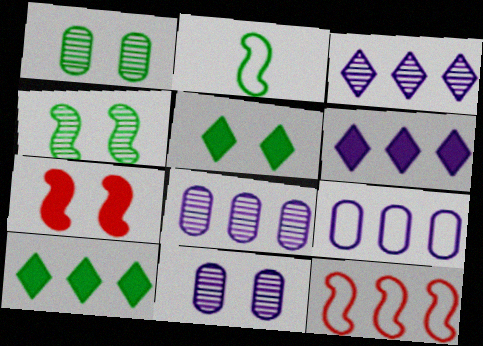[[1, 2, 10], 
[8, 10, 12]]